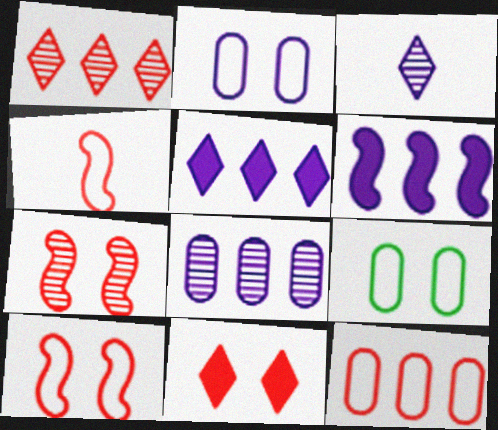[[2, 3, 6]]